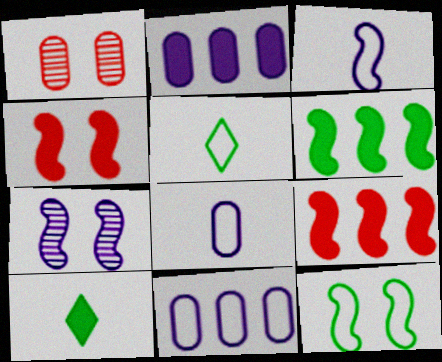[[2, 4, 10], 
[4, 7, 12]]